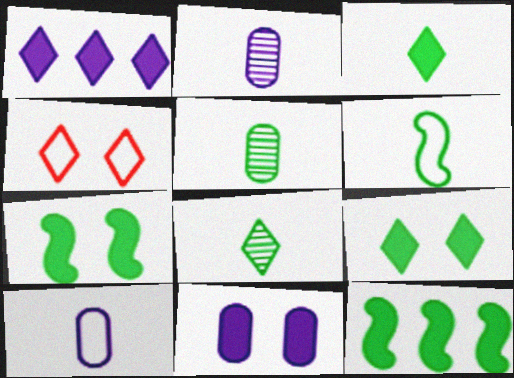[[1, 4, 8], 
[2, 4, 12], 
[3, 5, 6]]